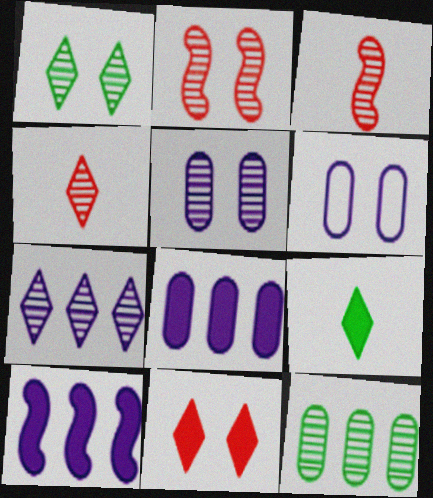[[1, 2, 5], 
[1, 4, 7]]